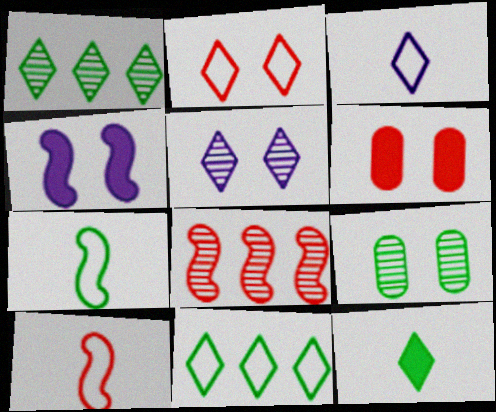[[2, 3, 11], 
[2, 4, 9], 
[4, 7, 8]]